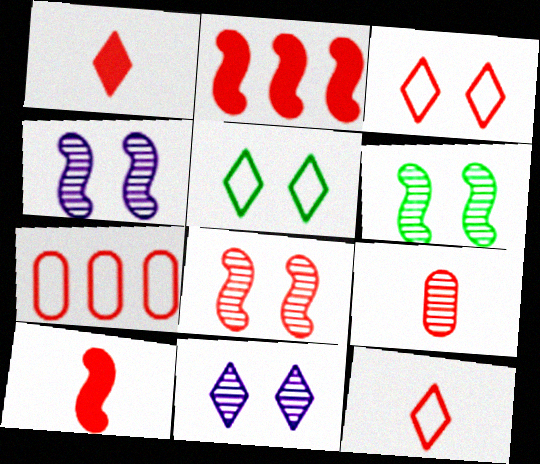[[1, 7, 8], 
[2, 3, 9], 
[4, 6, 8], 
[9, 10, 12]]